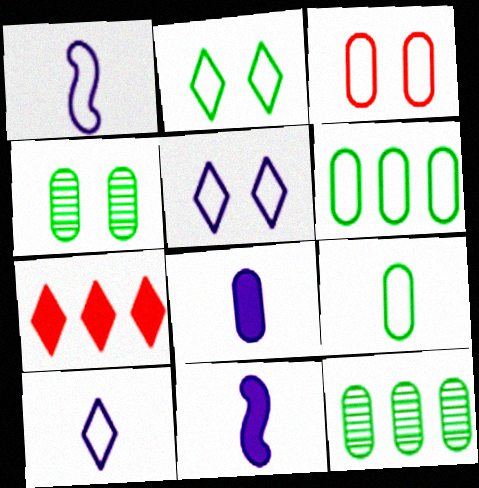[[1, 4, 7], 
[3, 8, 12]]